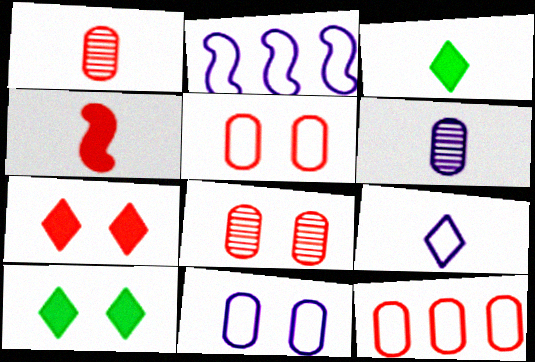[[1, 2, 10], 
[2, 3, 8], 
[2, 9, 11]]